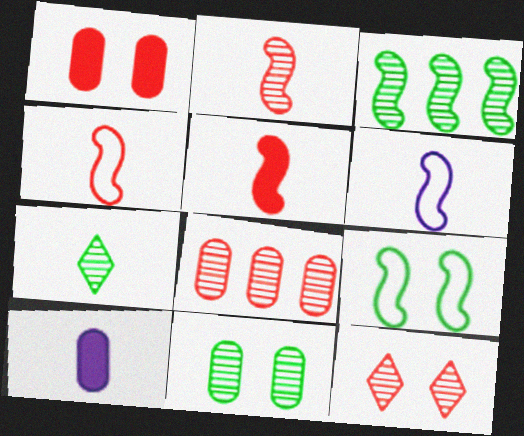[[2, 4, 5], 
[2, 8, 12], 
[3, 7, 11], 
[4, 7, 10]]